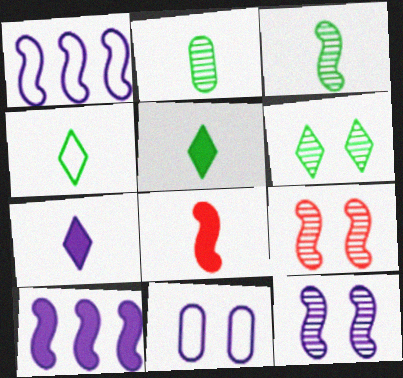[]